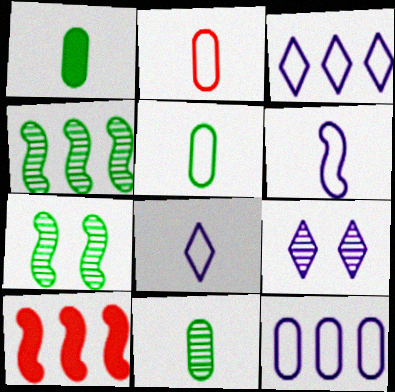[[1, 5, 11], 
[5, 9, 10], 
[6, 7, 10]]